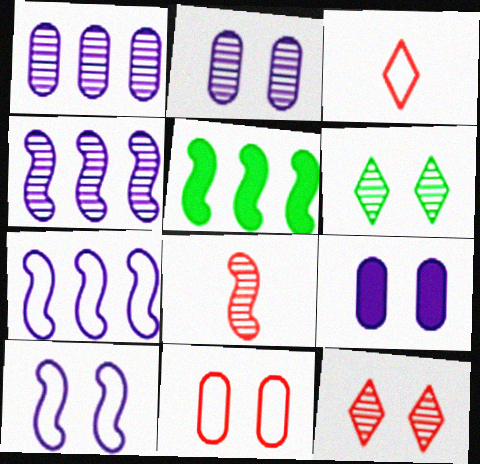[[1, 6, 8], 
[2, 3, 5], 
[5, 8, 10]]